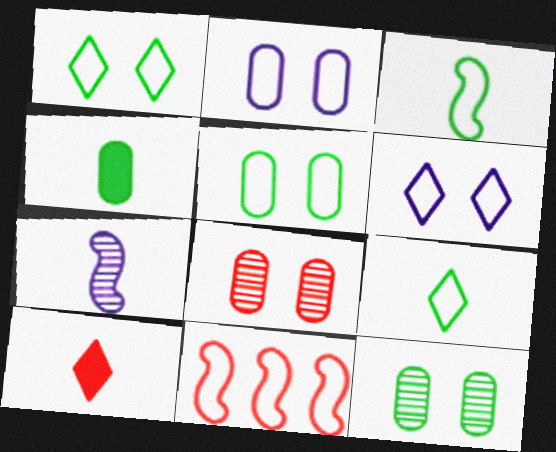[[2, 9, 11], 
[8, 10, 11]]